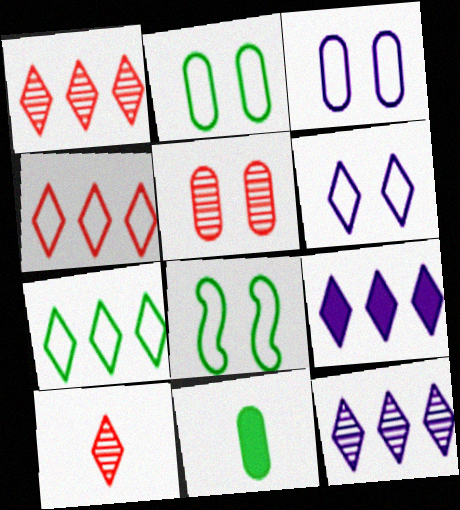[[1, 7, 9]]